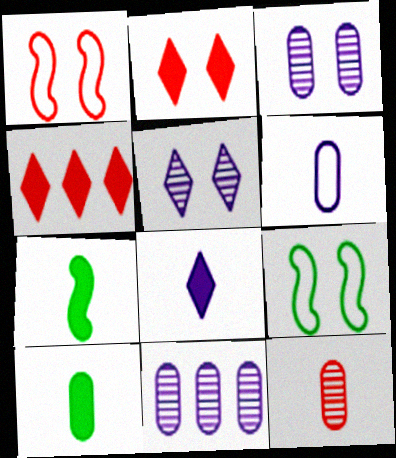[[1, 4, 12], 
[2, 3, 9], 
[6, 10, 12]]